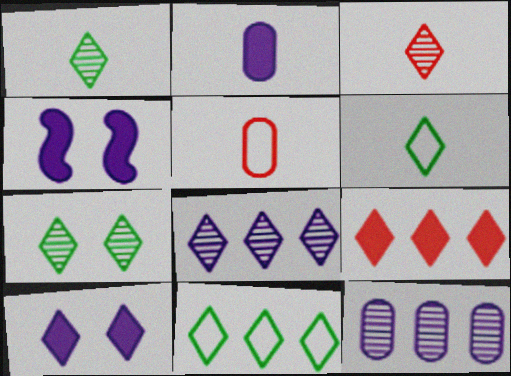[[3, 7, 8], 
[3, 10, 11], 
[8, 9, 11]]